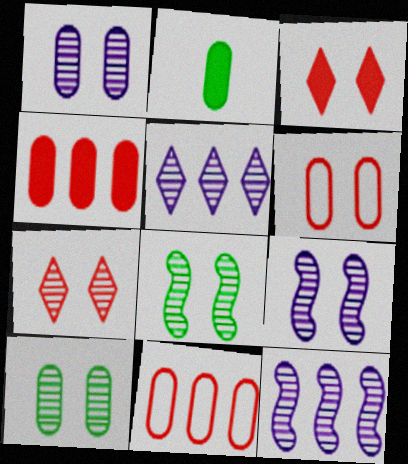[[1, 2, 11], 
[1, 7, 8], 
[7, 9, 10]]